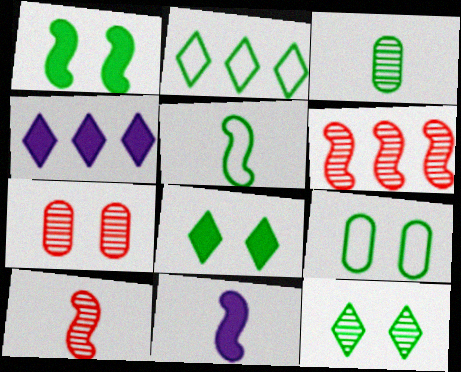[[1, 2, 3], 
[1, 9, 12], 
[2, 5, 9], 
[2, 7, 11], 
[4, 5, 7], 
[4, 9, 10], 
[5, 10, 11]]